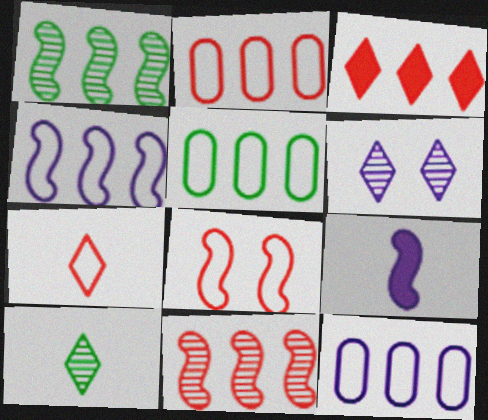[[1, 3, 12], 
[1, 8, 9], 
[2, 3, 11], 
[2, 5, 12], 
[2, 7, 8], 
[6, 9, 12]]